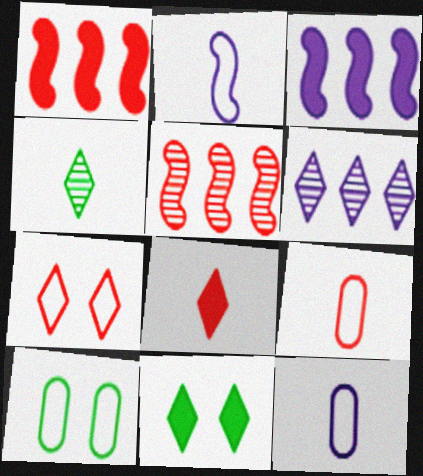[[5, 11, 12]]